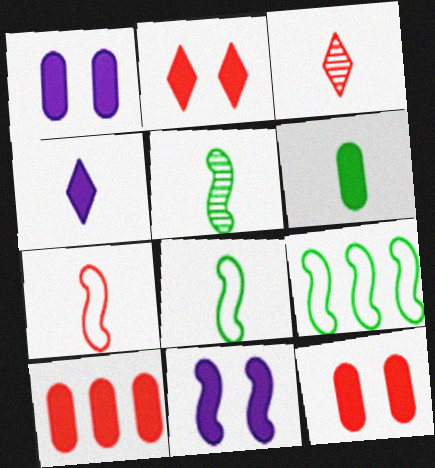[[1, 3, 9], 
[1, 6, 10]]